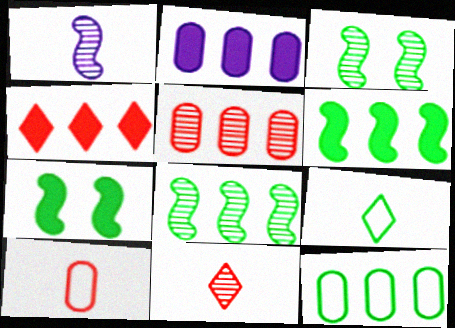[[2, 4, 6], 
[2, 5, 12]]